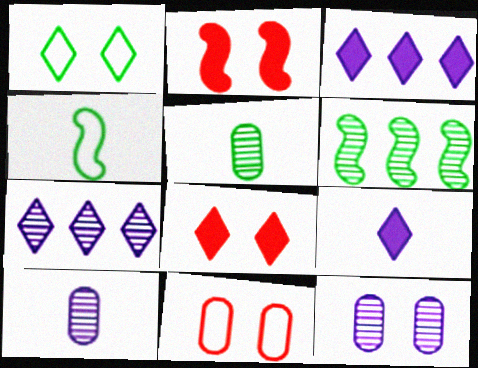[[1, 2, 12], 
[6, 9, 11]]